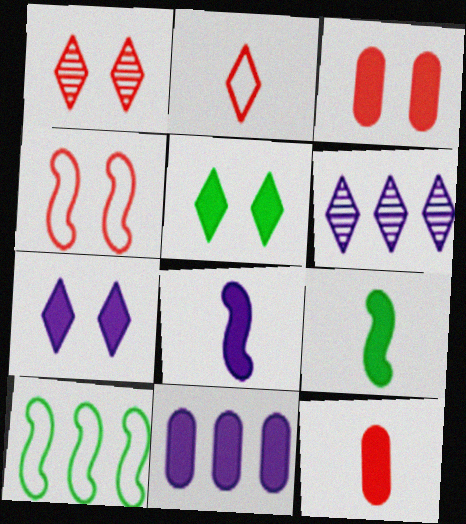[[1, 3, 4], 
[2, 5, 6], 
[7, 8, 11]]